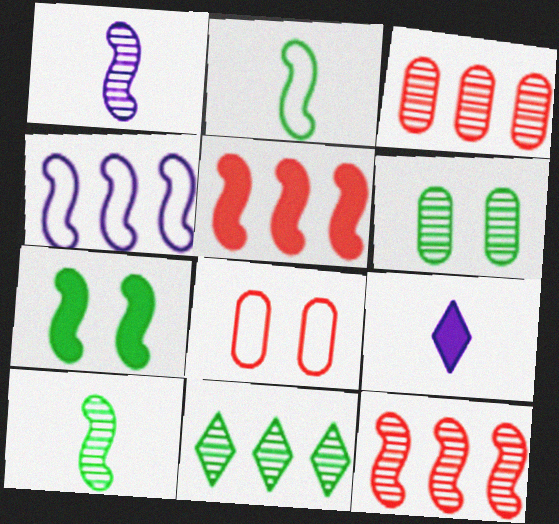[[6, 10, 11]]